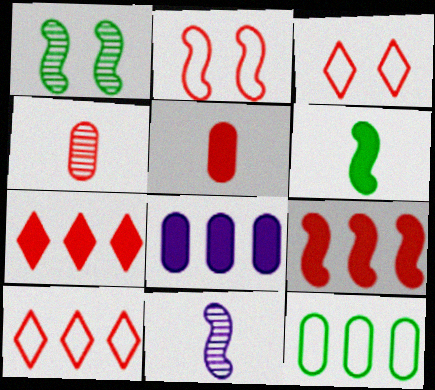[[2, 4, 7], 
[3, 4, 9]]